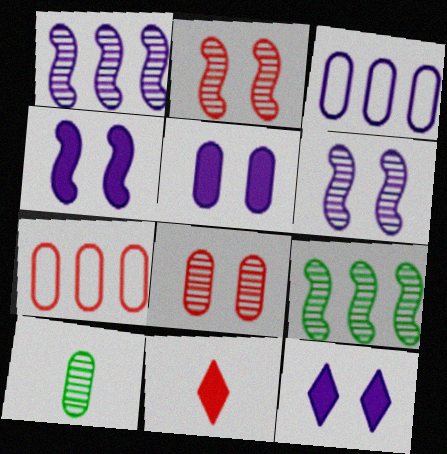[[2, 7, 11], 
[4, 5, 12], 
[5, 7, 10]]